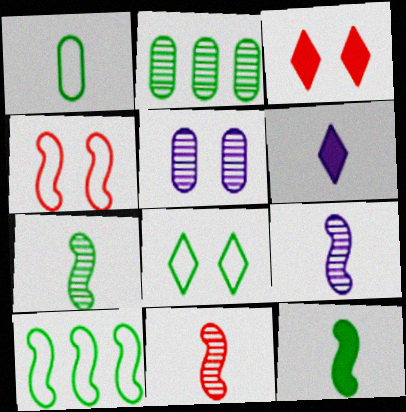[[1, 6, 11], 
[1, 8, 10], 
[2, 4, 6], 
[2, 8, 12], 
[7, 9, 11]]